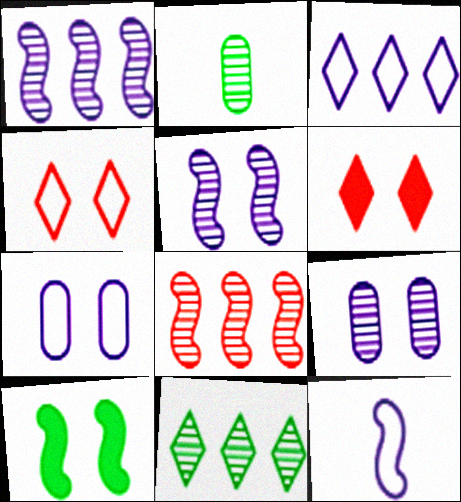[[3, 7, 12], 
[4, 9, 10], 
[8, 10, 12]]